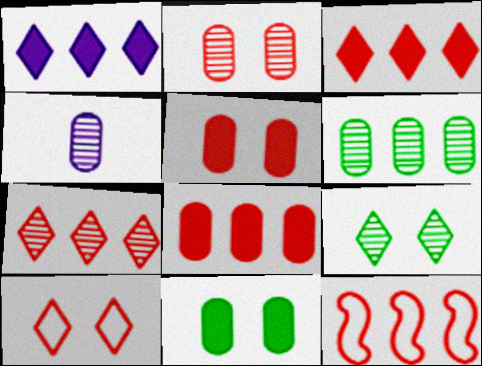[[1, 6, 12], 
[2, 4, 6], 
[7, 8, 12]]